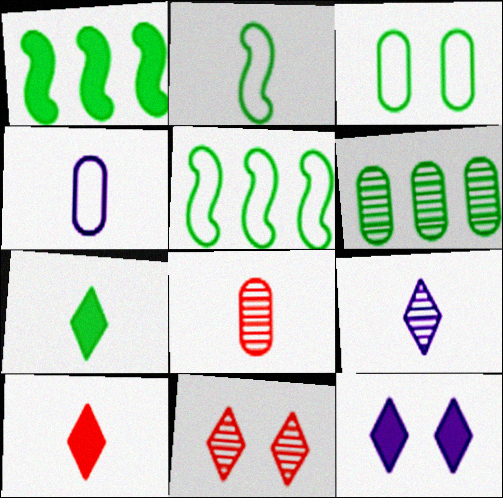[[1, 4, 11], 
[5, 8, 12]]